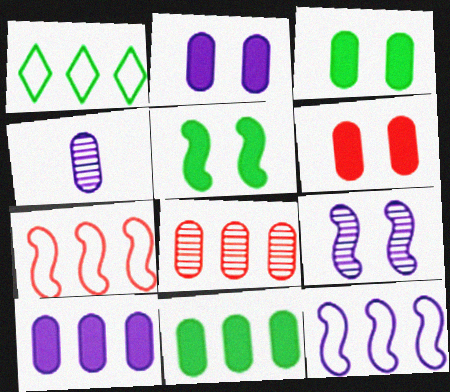[[2, 3, 6]]